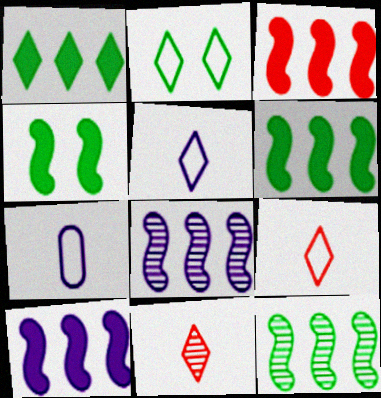[[3, 6, 10]]